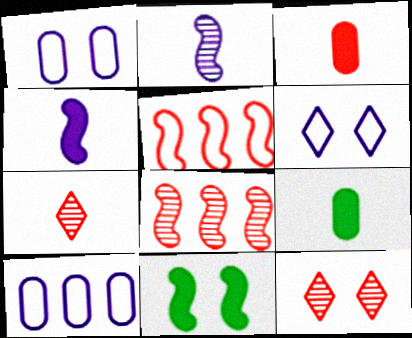[[1, 11, 12], 
[2, 5, 11], 
[3, 5, 12], 
[6, 8, 9], 
[7, 10, 11]]